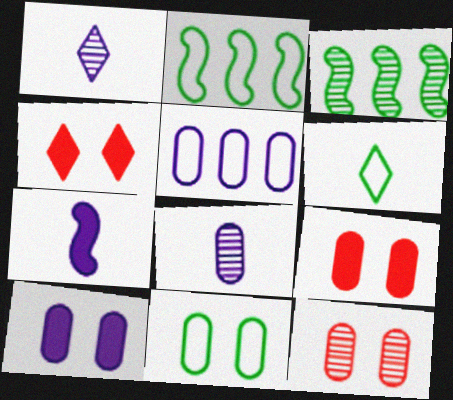[[1, 2, 9], 
[1, 3, 12], 
[2, 4, 8], 
[2, 6, 11], 
[5, 8, 10], 
[10, 11, 12]]